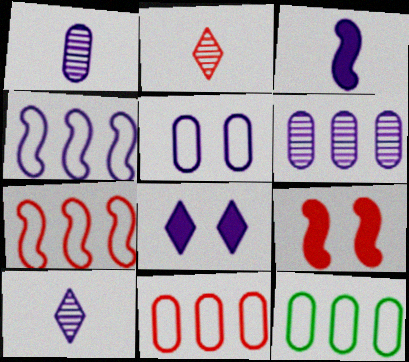[[1, 4, 8], 
[2, 9, 11], 
[9, 10, 12]]